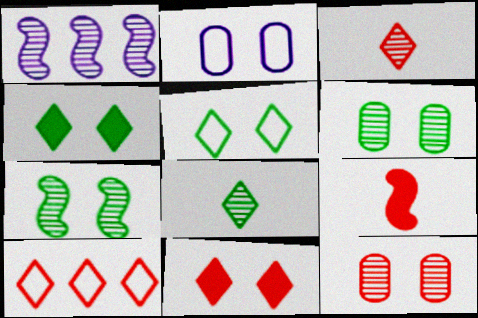[[1, 3, 6], 
[1, 8, 12], 
[2, 7, 11], 
[3, 10, 11], 
[9, 10, 12]]